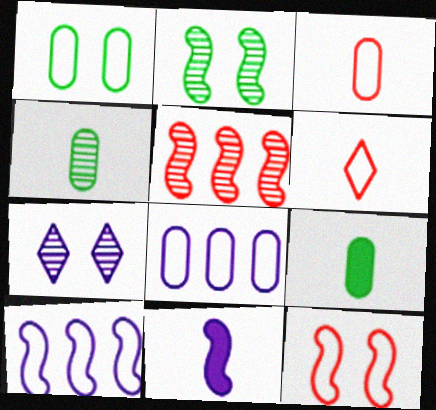[[1, 3, 8], 
[1, 6, 10], 
[4, 5, 7], 
[4, 6, 11], 
[7, 8, 11]]